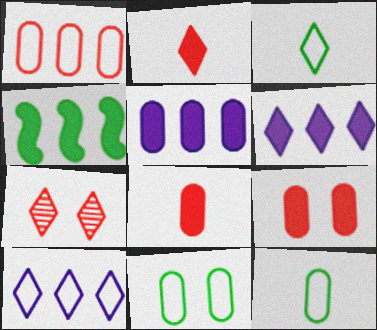[[3, 6, 7]]